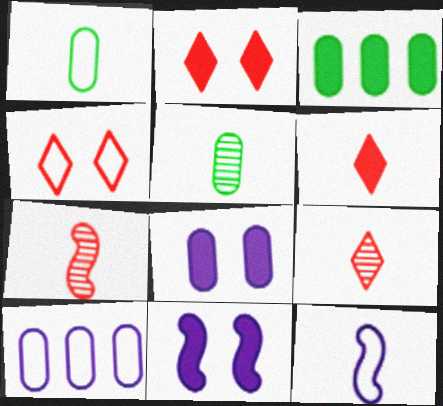[[3, 6, 11], 
[5, 6, 12]]